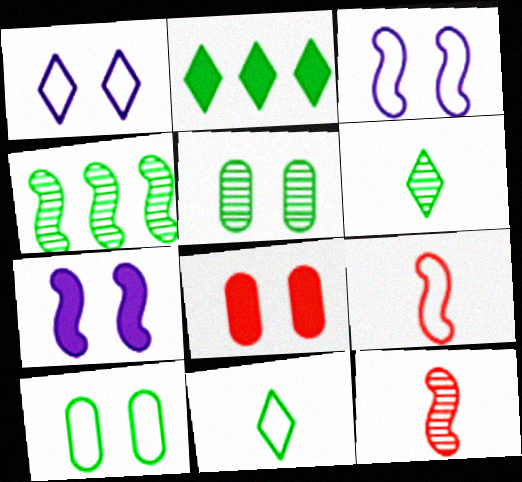[[4, 5, 6], 
[4, 7, 9]]